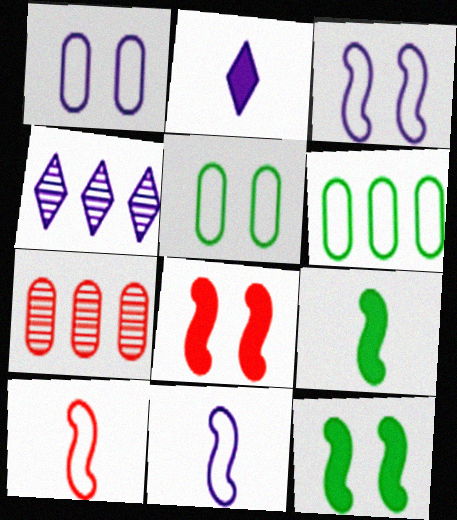[]